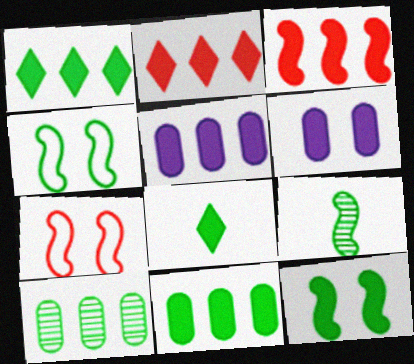[[1, 3, 5], 
[3, 6, 8], 
[4, 8, 10], 
[8, 11, 12]]